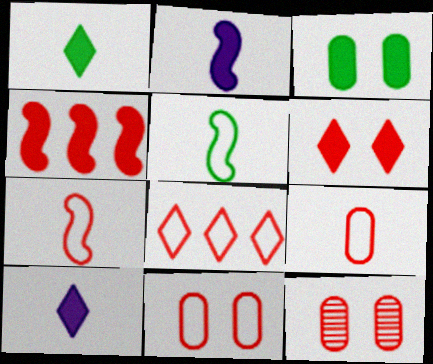[[3, 4, 10], 
[7, 8, 11]]